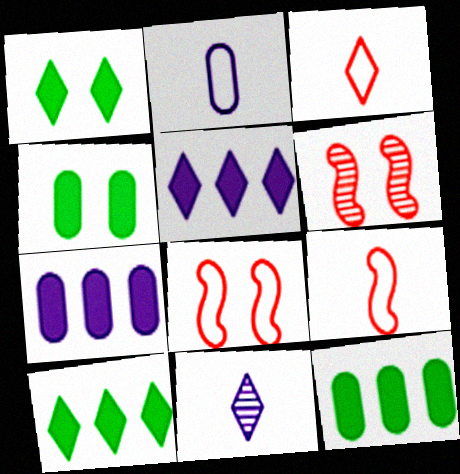[[2, 6, 10], 
[8, 11, 12]]